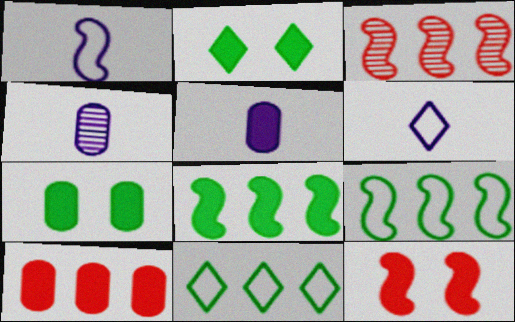[[3, 6, 7], 
[4, 11, 12], 
[5, 7, 10]]